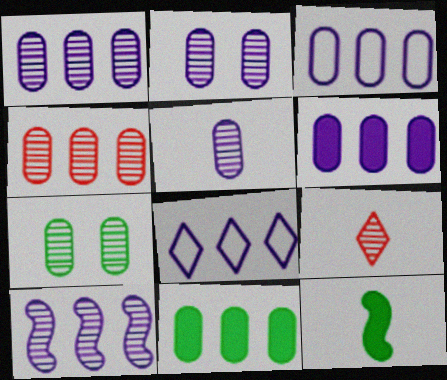[[1, 2, 5], 
[1, 3, 6], 
[3, 4, 11], 
[4, 5, 7], 
[6, 8, 10], 
[7, 9, 10]]